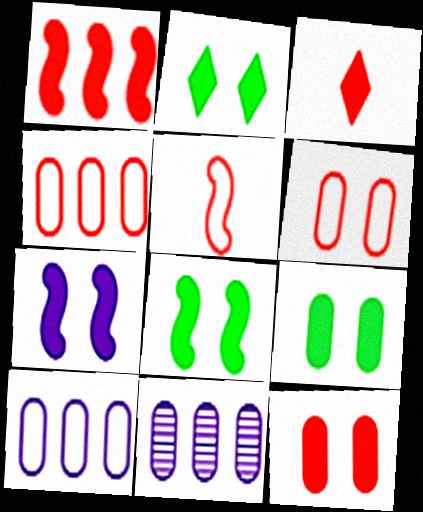[[1, 3, 12], 
[2, 5, 11], 
[2, 7, 12], 
[2, 8, 9]]